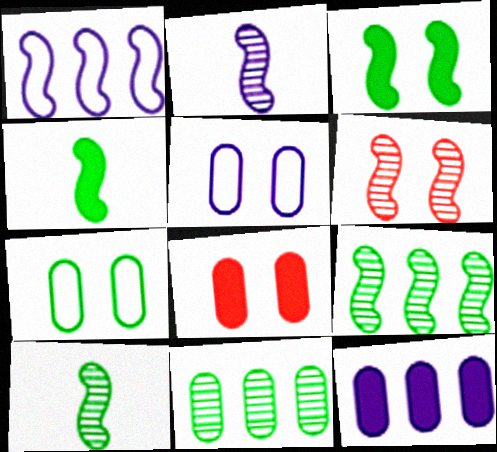[[1, 4, 6], 
[2, 6, 9]]